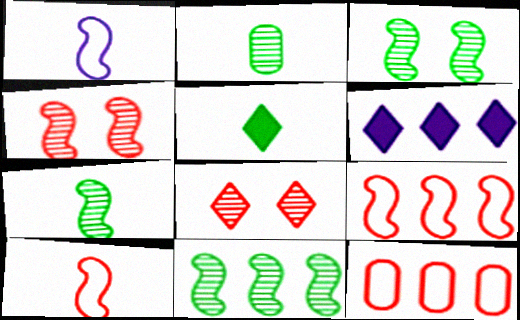[[3, 7, 11], 
[6, 11, 12]]